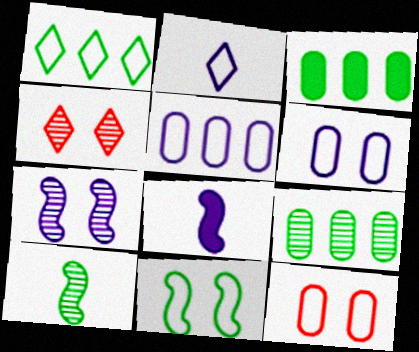[]